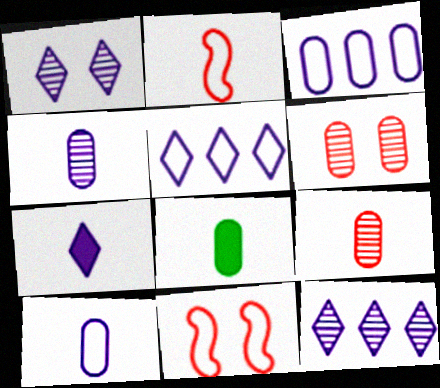[[1, 5, 7], 
[3, 6, 8], 
[8, 9, 10], 
[8, 11, 12]]